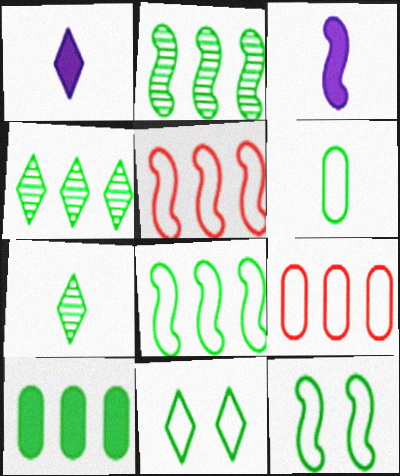[[4, 8, 10], 
[6, 8, 11], 
[7, 10, 12]]